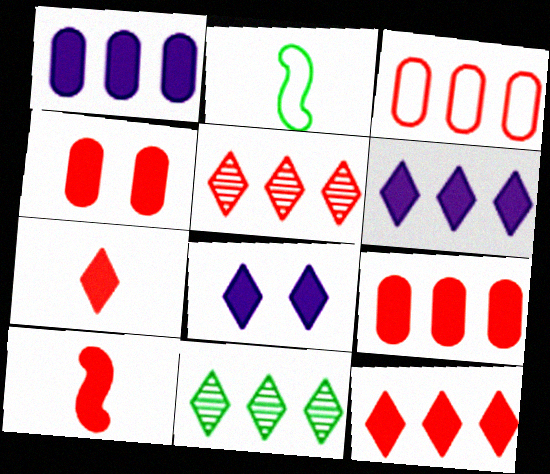[[4, 10, 12]]